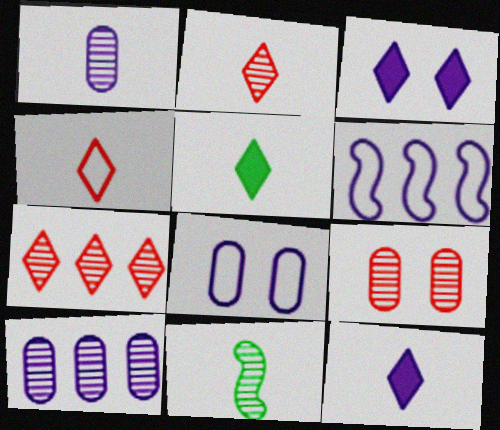[[1, 2, 11], 
[1, 3, 6], 
[5, 6, 9]]